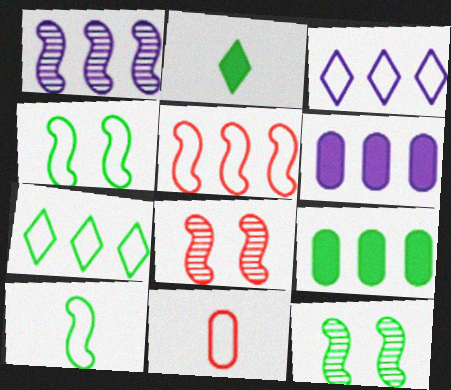[[1, 3, 6], 
[3, 4, 11]]